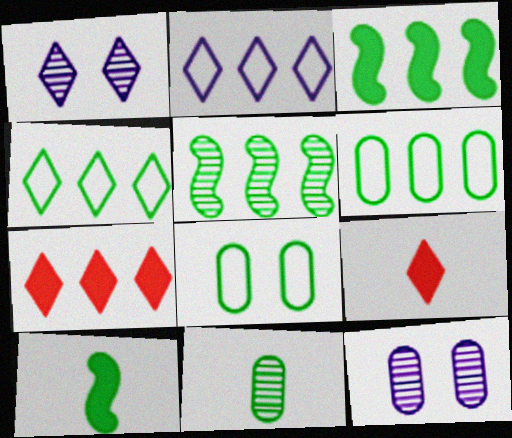[[1, 4, 9]]